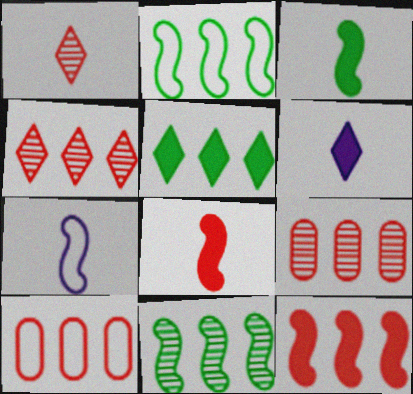[[4, 10, 12]]